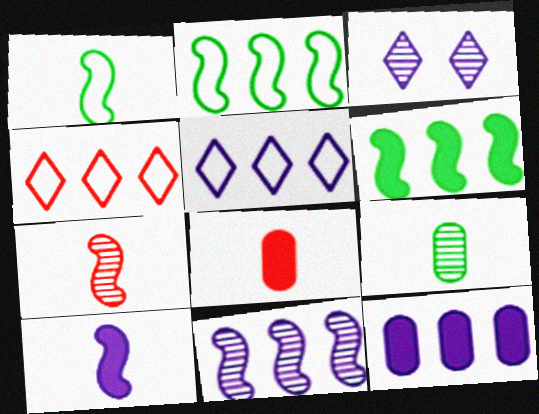[[1, 7, 10], 
[2, 3, 8], 
[5, 11, 12]]